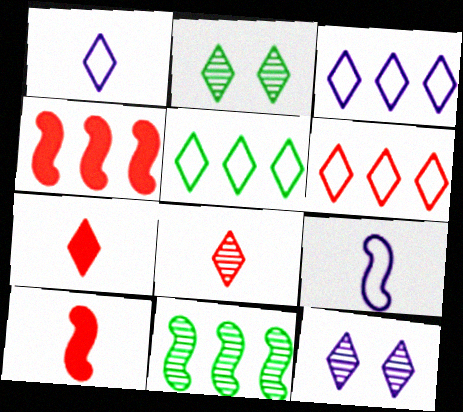[[2, 3, 7], 
[3, 5, 6], 
[5, 7, 12]]